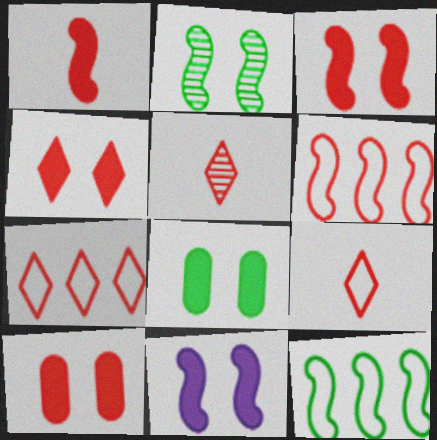[[3, 4, 10], 
[4, 5, 7], 
[4, 8, 11], 
[5, 6, 10]]